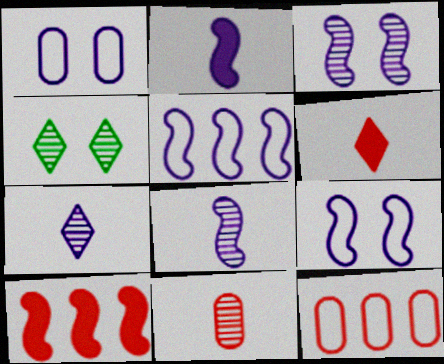[[2, 3, 5], 
[2, 4, 12]]